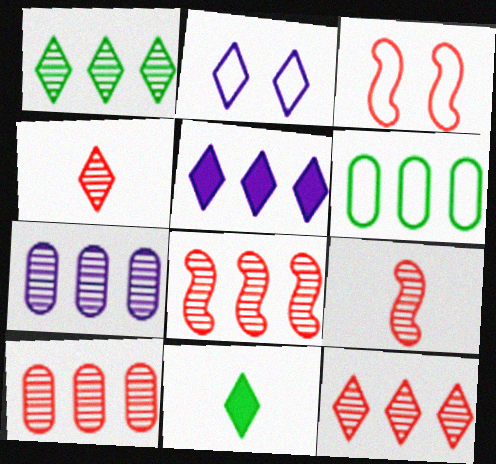[[1, 7, 8], 
[2, 11, 12], 
[3, 7, 11], 
[5, 6, 8], 
[8, 10, 12]]